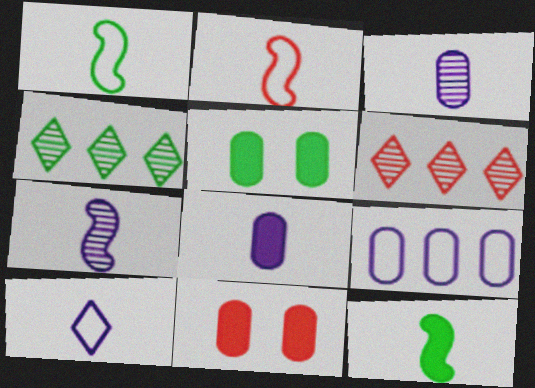[[1, 4, 5], 
[2, 6, 11], 
[2, 7, 12], 
[7, 8, 10]]